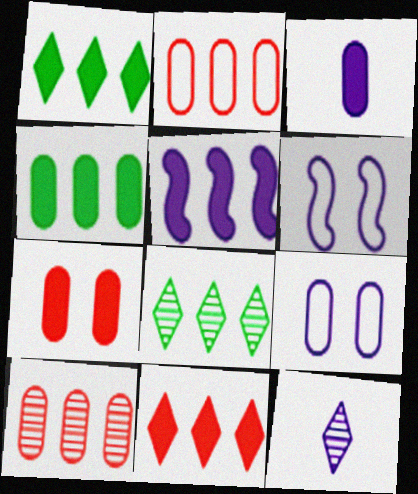[[2, 5, 8], 
[3, 4, 7], 
[4, 5, 11], 
[5, 9, 12]]